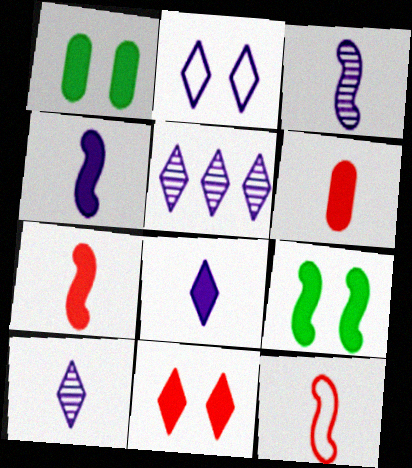[[1, 5, 12], 
[2, 5, 8]]